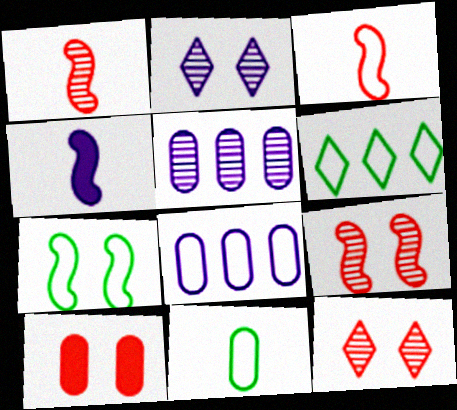[[2, 4, 8], 
[2, 7, 10], 
[5, 10, 11], 
[6, 7, 11]]